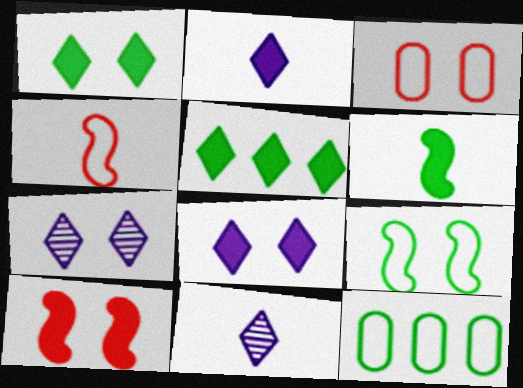[[10, 11, 12]]